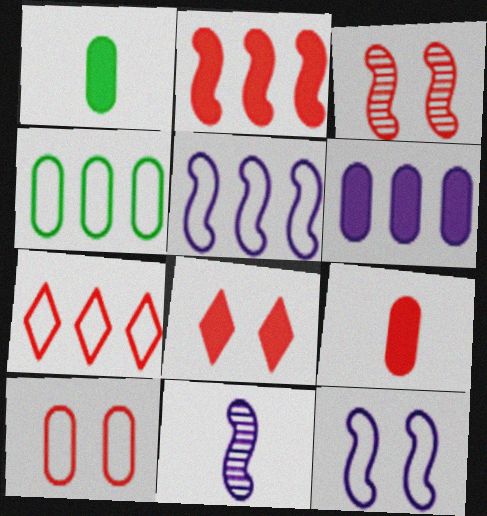[[2, 8, 9], 
[3, 7, 9], 
[3, 8, 10], 
[4, 5, 7], 
[4, 8, 11]]